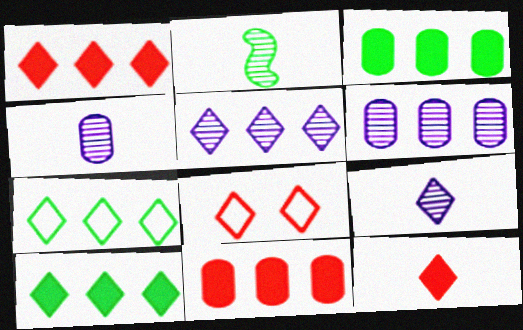[[1, 5, 7], 
[8, 9, 10]]